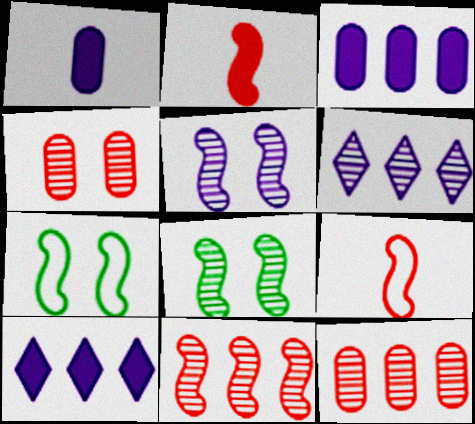[]